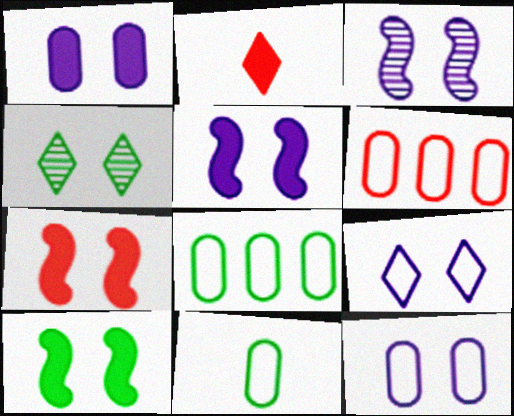[[1, 3, 9], 
[2, 3, 8], 
[4, 7, 12], 
[5, 7, 10], 
[6, 11, 12]]